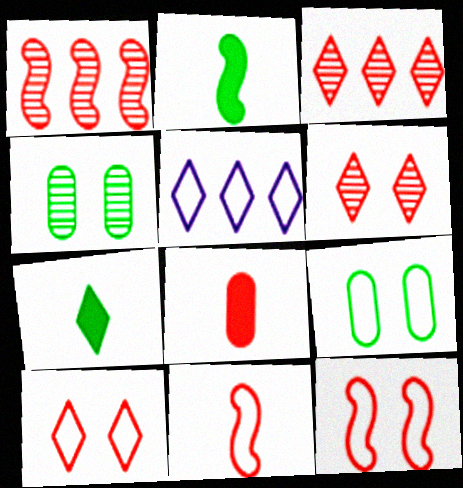[[1, 8, 10], 
[3, 8, 12], 
[5, 6, 7], 
[5, 9, 11]]